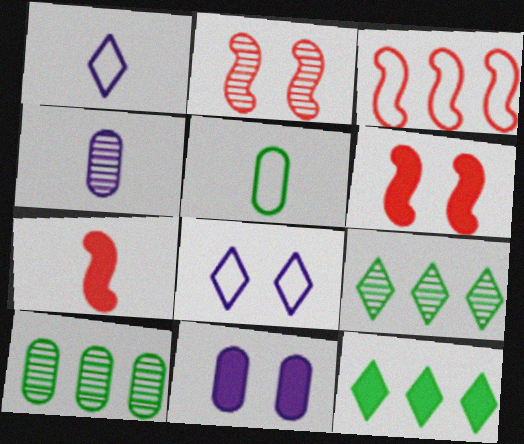[[1, 6, 10], 
[2, 3, 7], 
[2, 4, 9], 
[3, 5, 8], 
[7, 8, 10], 
[7, 11, 12]]